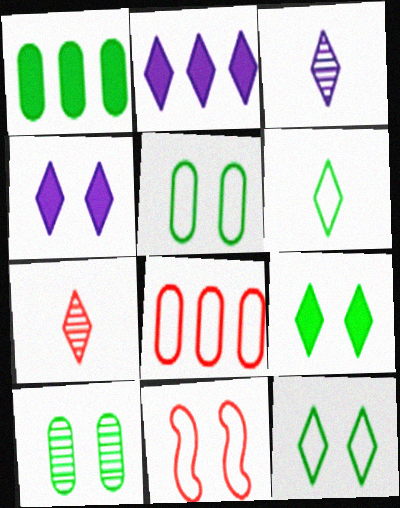[[1, 3, 11], 
[2, 7, 12], 
[4, 10, 11]]